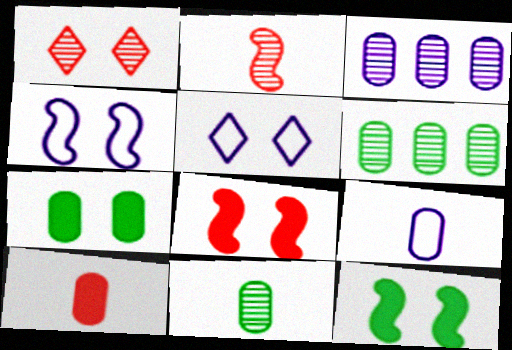[[1, 4, 7], 
[9, 10, 11]]